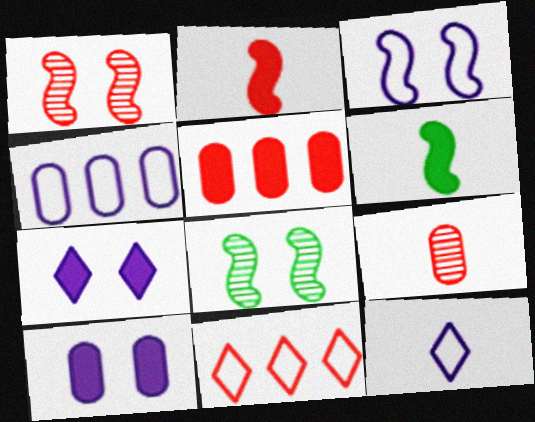[[3, 4, 12], 
[5, 6, 7], 
[5, 8, 12], 
[6, 9, 12]]